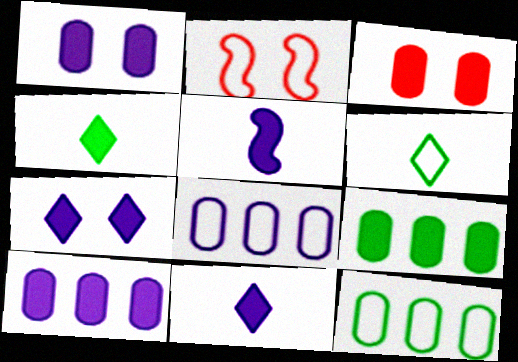[[2, 6, 8], 
[5, 7, 10]]